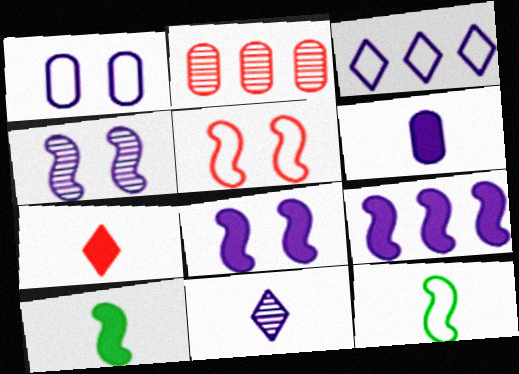[[1, 9, 11], 
[2, 5, 7], 
[3, 4, 6], 
[6, 7, 10]]